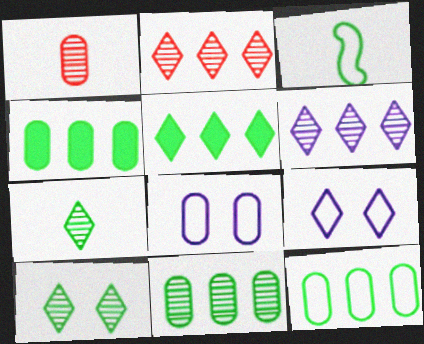[[1, 4, 8], 
[3, 4, 10], 
[4, 11, 12]]